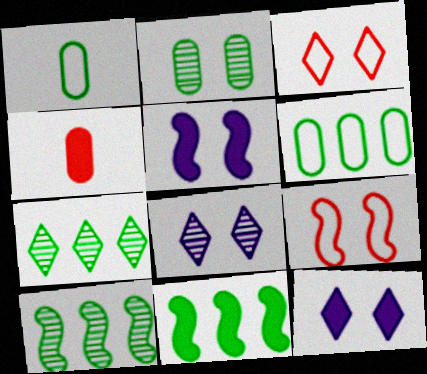[[2, 3, 5], 
[2, 9, 12], 
[4, 11, 12], 
[6, 7, 11]]